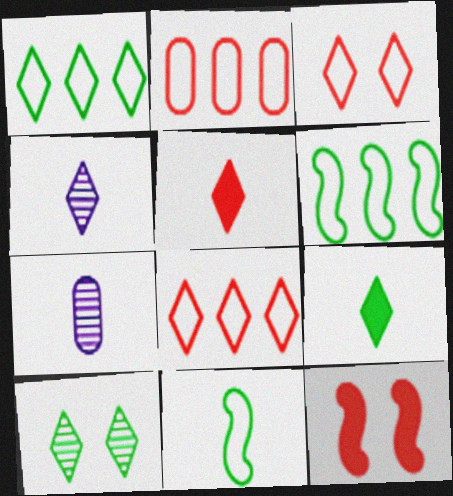[[1, 7, 12], 
[1, 9, 10], 
[5, 7, 11]]